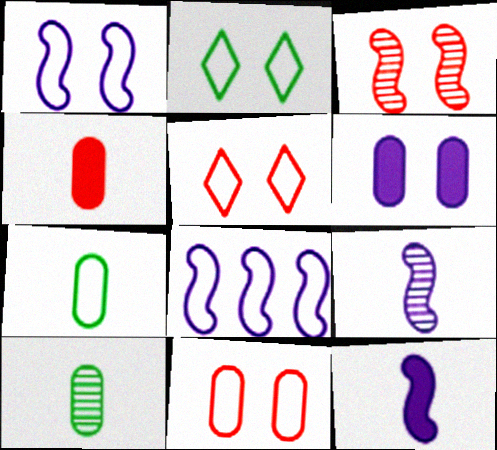[[1, 2, 11], 
[2, 3, 6], 
[5, 7, 8]]